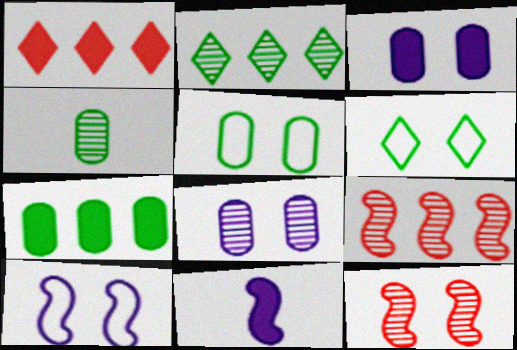[[1, 4, 10], 
[3, 6, 12], 
[4, 5, 7]]